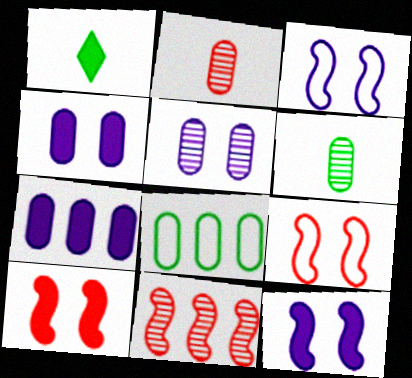[[1, 7, 10], 
[2, 4, 8]]